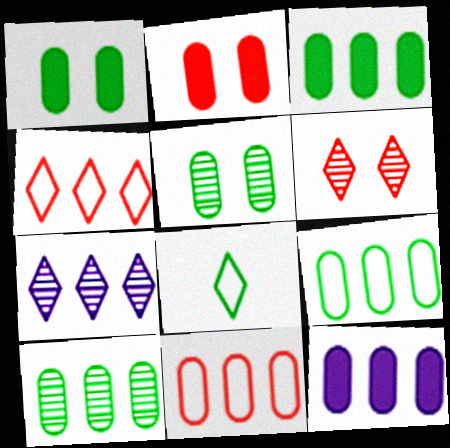[[3, 9, 10], 
[10, 11, 12]]